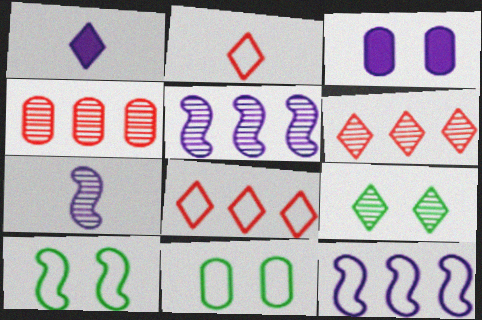[[1, 4, 10], 
[1, 8, 9], 
[2, 11, 12], 
[4, 7, 9]]